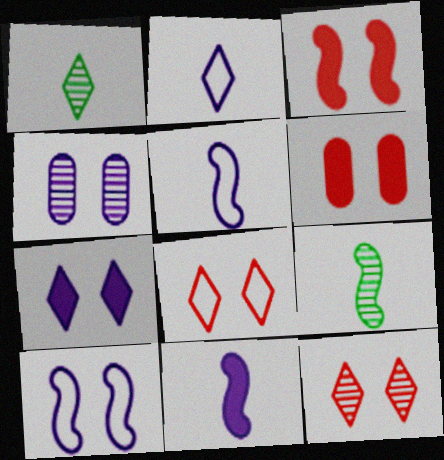[[4, 7, 10]]